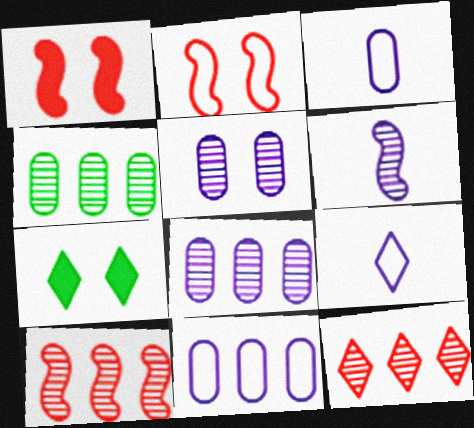[[1, 4, 9], 
[2, 5, 7], 
[3, 7, 10], 
[7, 9, 12]]